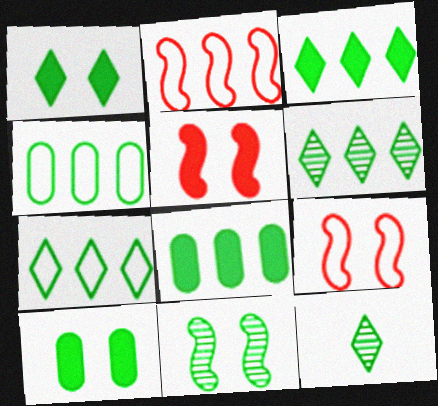[[1, 7, 12], 
[3, 6, 7]]